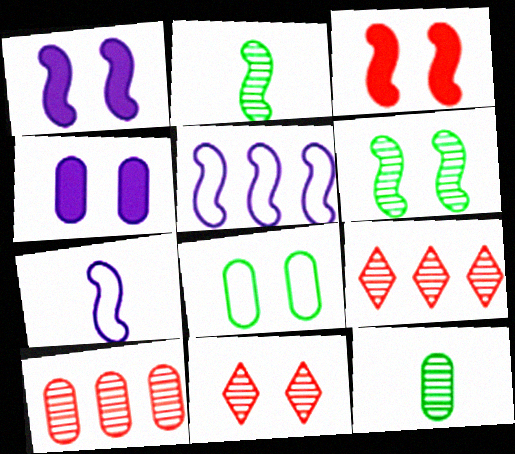[[1, 8, 11], 
[2, 3, 5]]